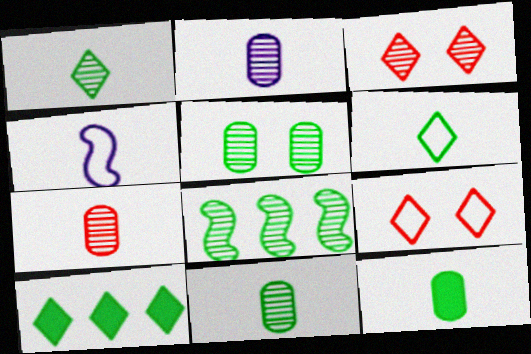[[1, 5, 8], 
[2, 3, 8], 
[2, 7, 11]]